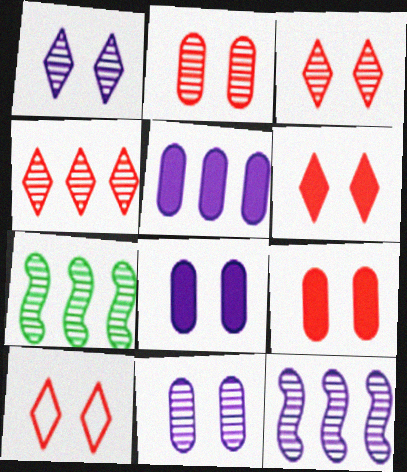[[3, 6, 10]]